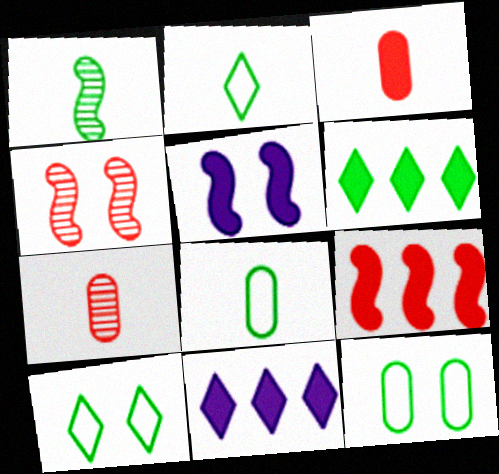[[1, 6, 12], 
[3, 5, 6], 
[4, 8, 11]]